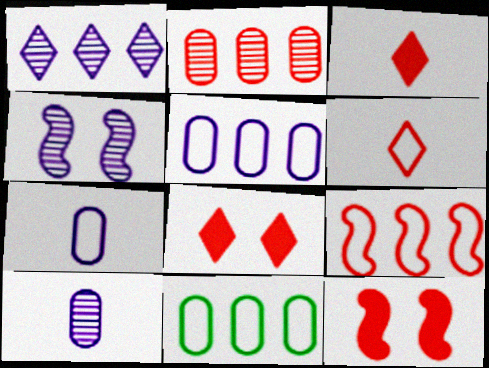[[1, 4, 10], 
[2, 6, 12], 
[3, 4, 11]]